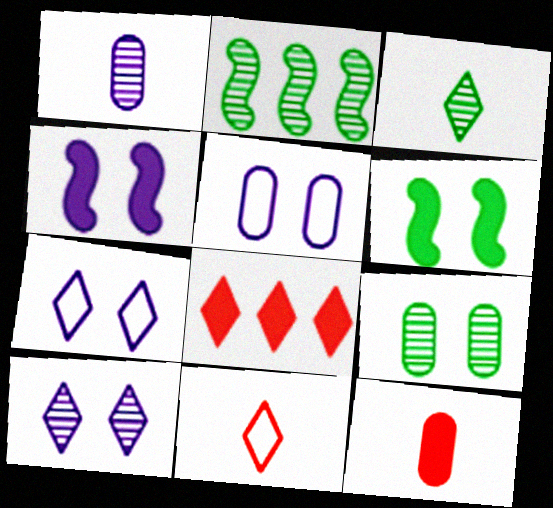[[2, 3, 9], 
[2, 7, 12], 
[3, 7, 8], 
[4, 5, 10]]